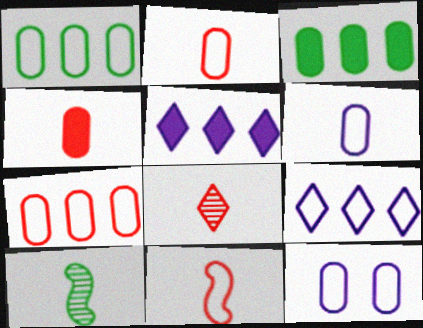[[1, 2, 12], 
[4, 8, 11]]